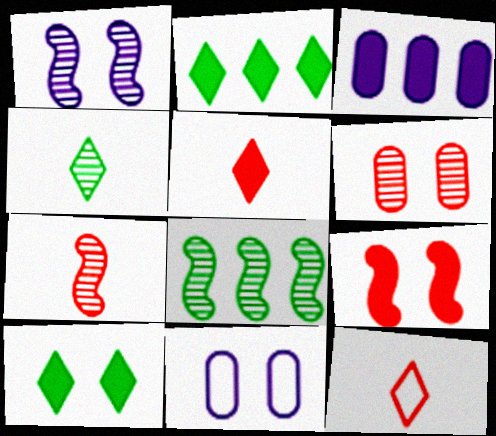[[1, 7, 8], 
[2, 7, 11], 
[5, 8, 11]]